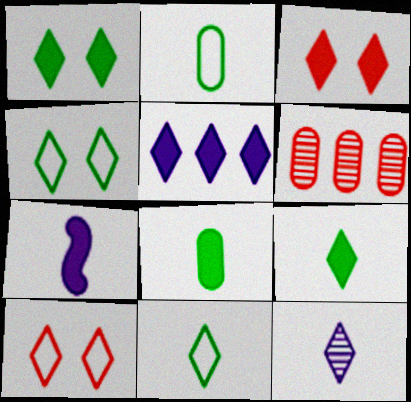[[3, 5, 9], 
[4, 6, 7]]